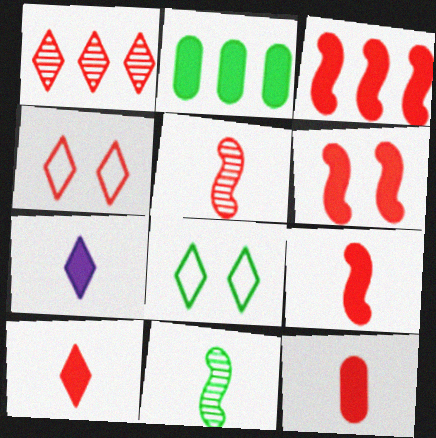[[1, 4, 10], 
[1, 7, 8], 
[2, 6, 7], 
[2, 8, 11], 
[3, 6, 9], 
[9, 10, 12]]